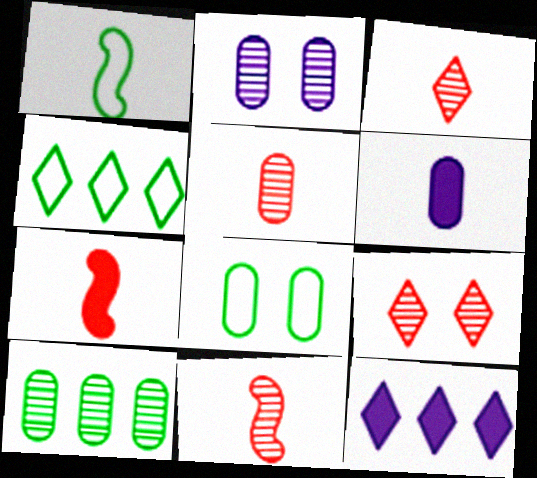[[1, 3, 6], 
[1, 4, 8], 
[2, 4, 7], 
[2, 5, 10], 
[3, 5, 11], 
[8, 11, 12]]